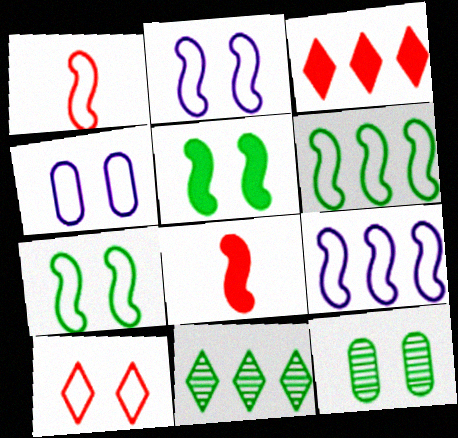[[1, 2, 6], 
[1, 7, 9], 
[4, 7, 10], 
[4, 8, 11]]